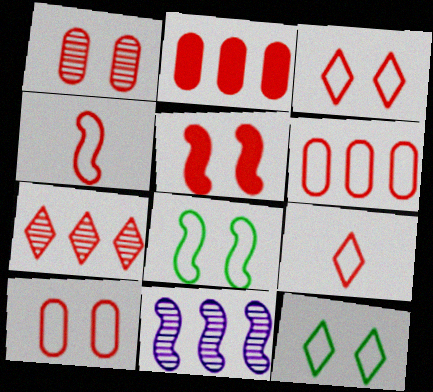[[1, 3, 5], 
[3, 4, 6]]